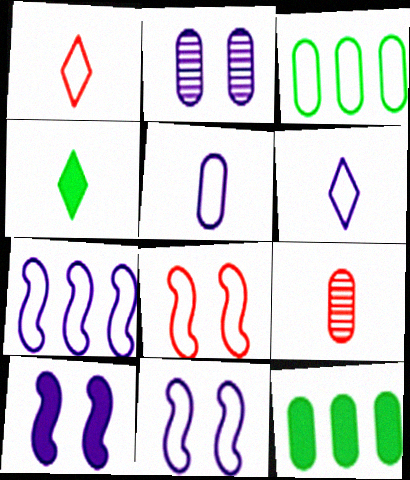[[1, 3, 11], 
[3, 6, 8]]